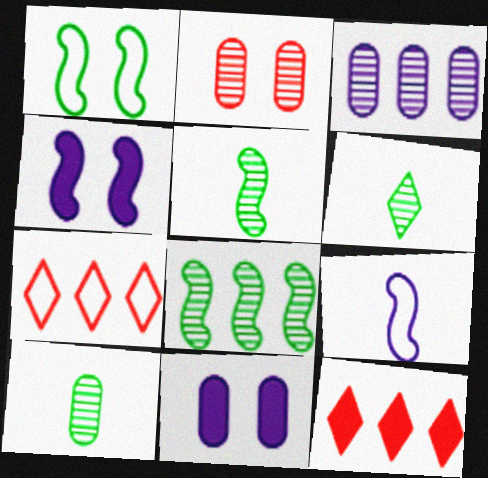[[2, 3, 10], 
[4, 7, 10], 
[5, 6, 10], 
[5, 7, 11]]